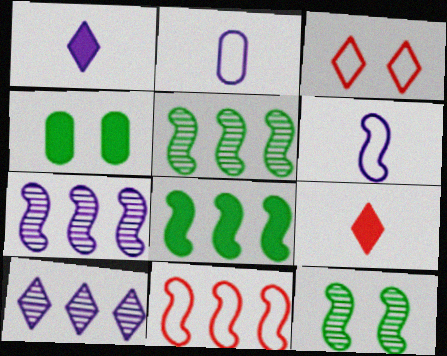[[7, 8, 11]]